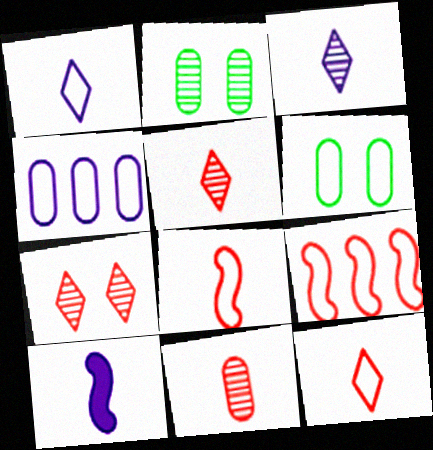[[1, 6, 9]]